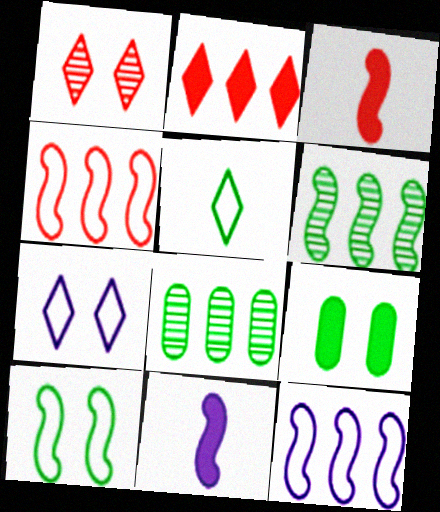[[2, 8, 12], 
[2, 9, 11], 
[3, 7, 8], 
[5, 6, 9]]